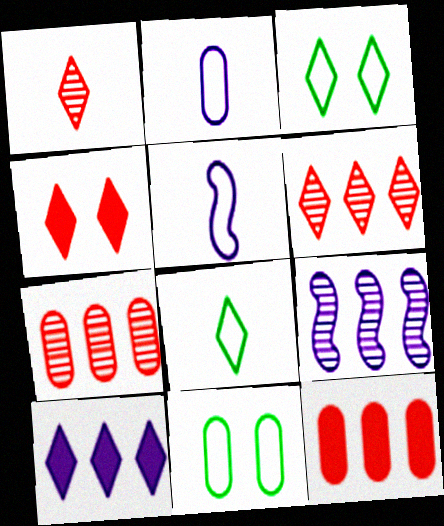[[1, 3, 10]]